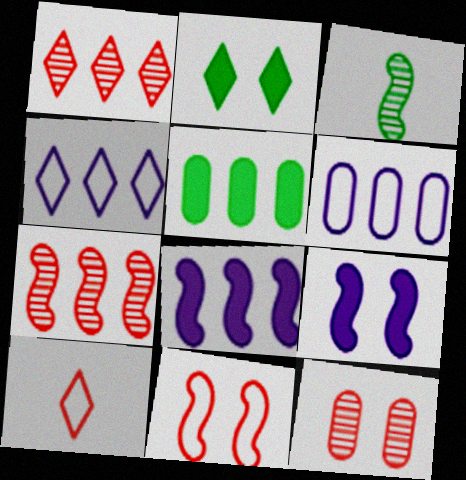[[3, 8, 11], 
[4, 5, 7]]